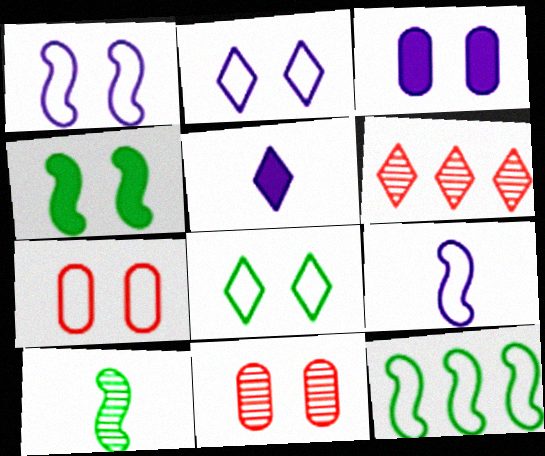[[1, 7, 8], 
[2, 4, 11], 
[4, 10, 12], 
[5, 6, 8], 
[5, 11, 12]]